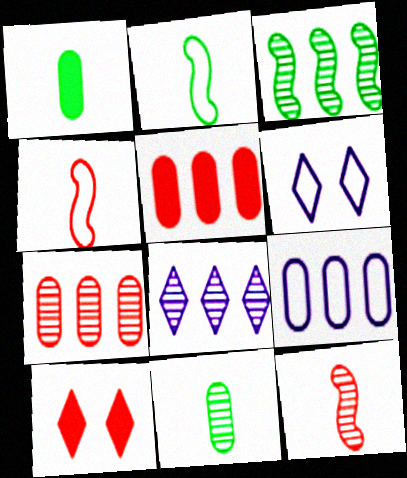[[3, 7, 8], 
[4, 7, 10]]